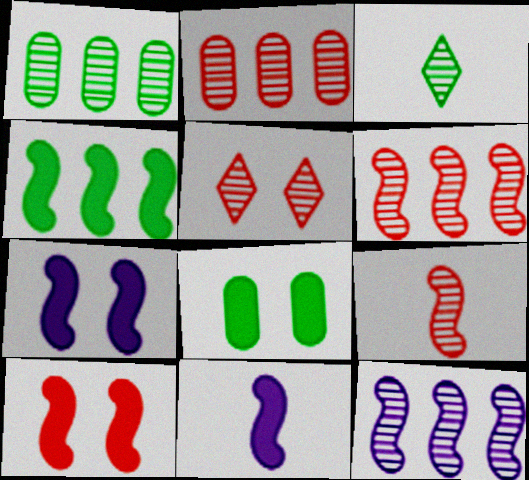[[2, 5, 9], 
[4, 10, 11]]